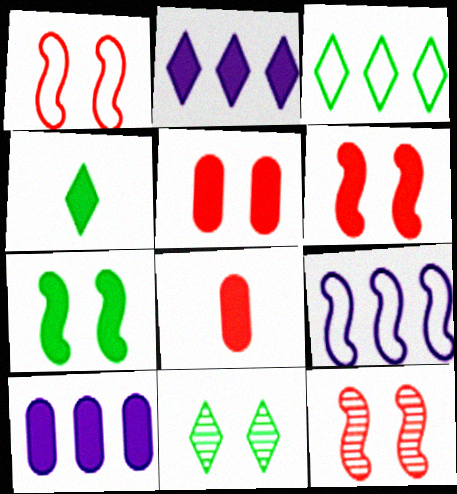[[1, 6, 12], 
[2, 7, 8], 
[3, 4, 11], 
[4, 6, 10], 
[8, 9, 11]]